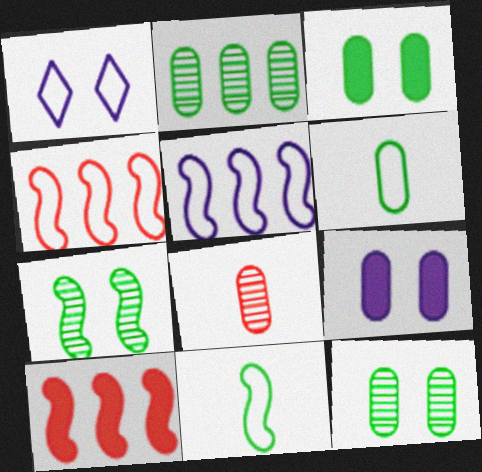[[1, 4, 6], 
[2, 3, 6]]